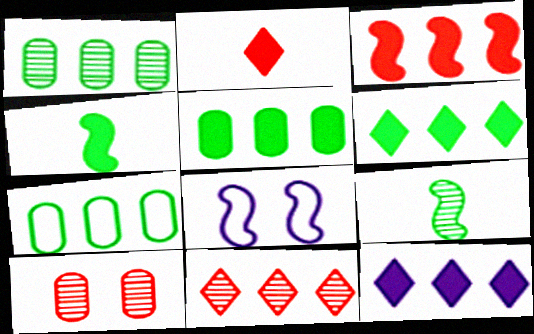[[1, 2, 8], 
[1, 5, 7], 
[3, 5, 12], 
[3, 8, 9]]